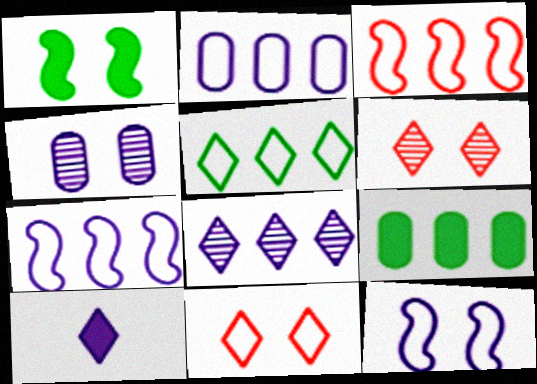[[1, 4, 11], 
[2, 3, 5], 
[3, 8, 9], 
[4, 7, 10], 
[5, 6, 10]]